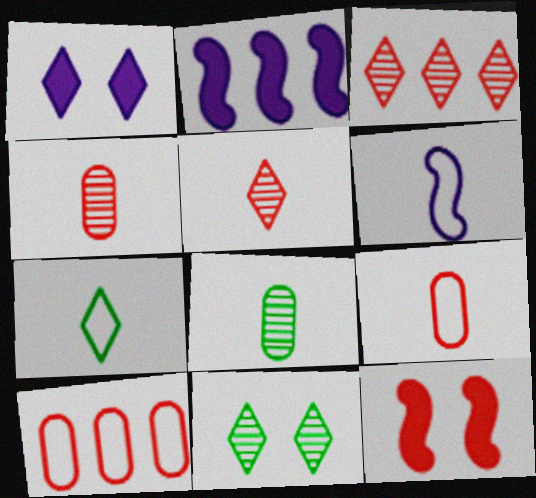[[1, 3, 7], 
[2, 9, 11], 
[3, 9, 12], 
[5, 10, 12], 
[6, 7, 9]]